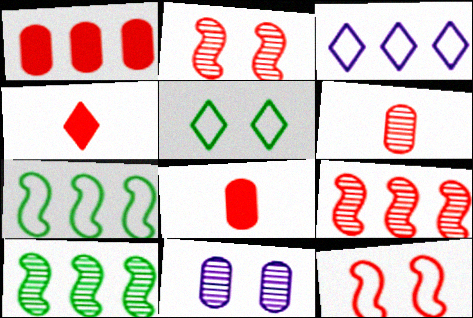[[1, 3, 10], 
[4, 7, 11]]